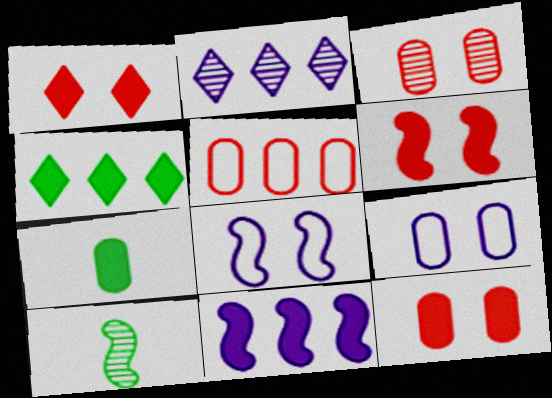[[1, 6, 12], 
[1, 7, 11], 
[2, 3, 10]]